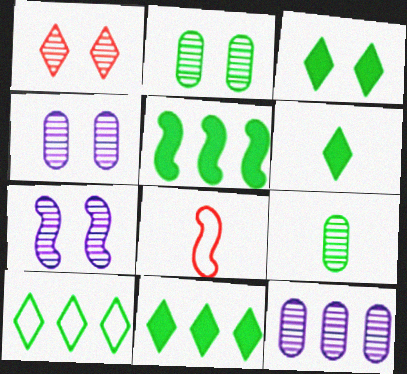[[1, 2, 7], 
[3, 6, 11], 
[3, 8, 12], 
[4, 8, 11], 
[5, 7, 8]]